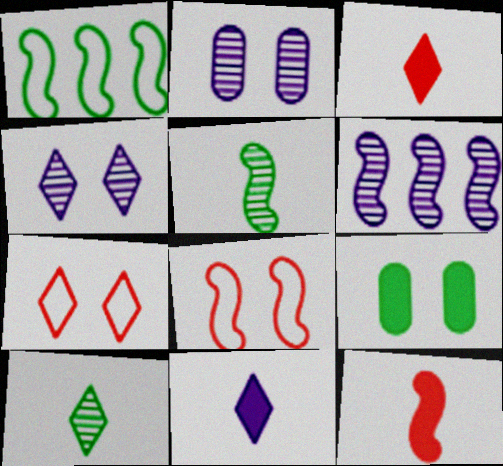[[1, 2, 3], 
[1, 9, 10], 
[4, 8, 9]]